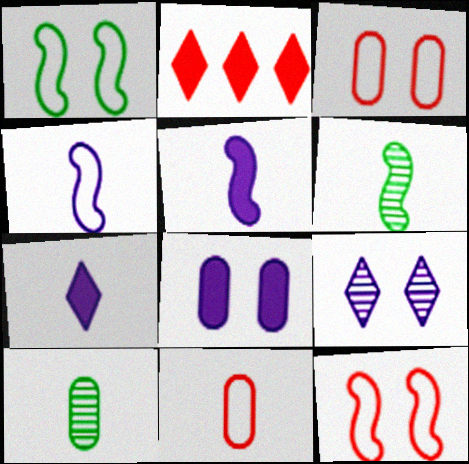[[6, 7, 11]]